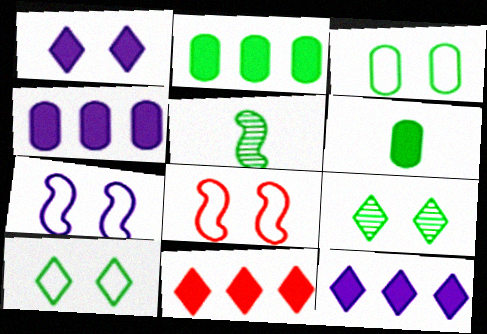[[2, 5, 10]]